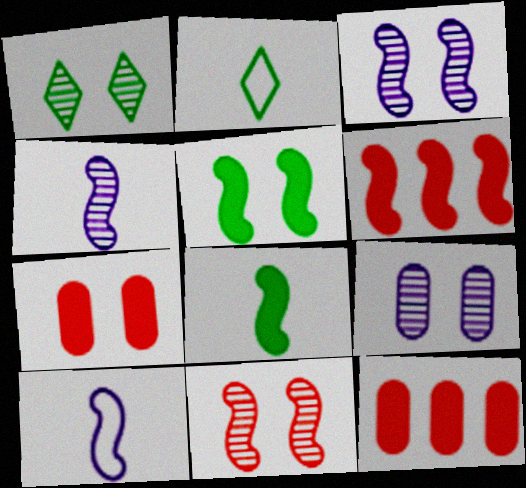[[1, 9, 11], 
[1, 10, 12], 
[2, 3, 12], 
[2, 6, 9]]